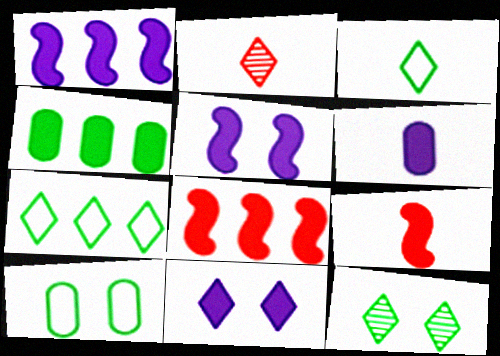[[1, 2, 10], 
[1, 6, 11], 
[2, 7, 11], 
[4, 9, 11]]